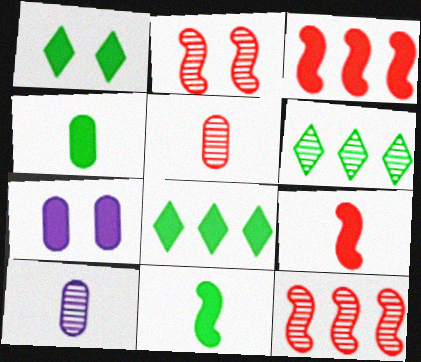[[2, 6, 10], 
[7, 8, 9]]